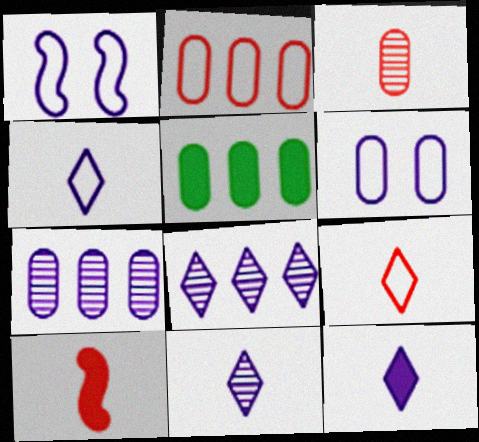[[1, 7, 12], 
[2, 5, 7], 
[3, 5, 6], 
[3, 9, 10], 
[4, 11, 12]]